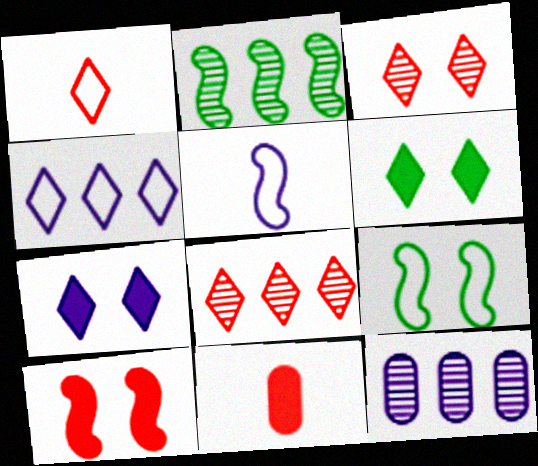[[2, 5, 10], 
[2, 8, 12], 
[5, 7, 12]]